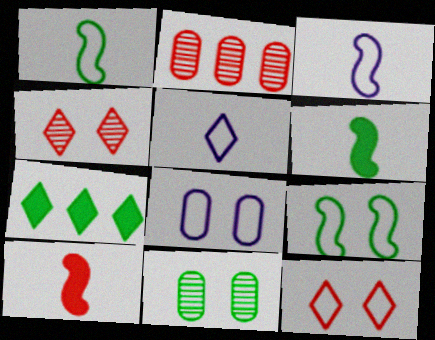[[1, 7, 11], 
[2, 10, 12], 
[4, 5, 7], 
[8, 9, 12]]